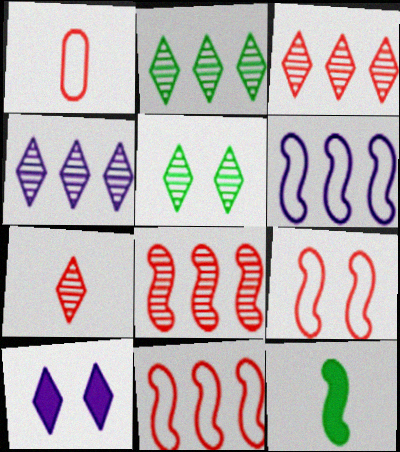[[2, 3, 4], 
[4, 5, 7]]